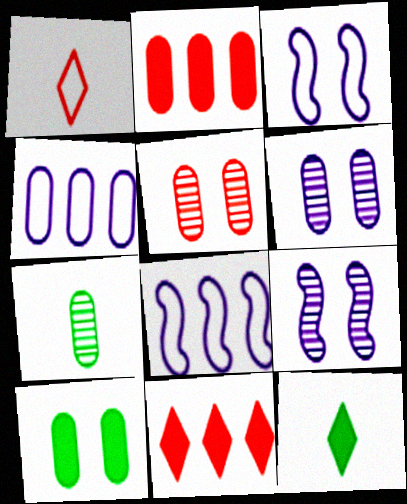[[3, 7, 11], 
[5, 8, 12]]